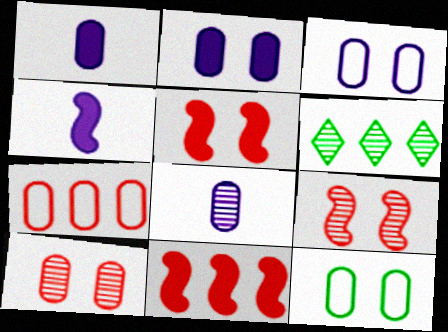[[2, 10, 12], 
[6, 8, 9]]